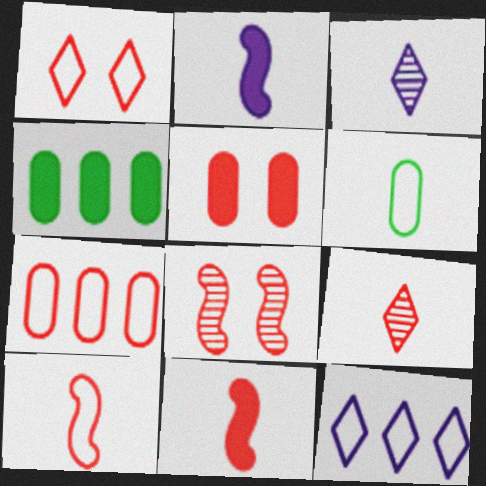[[1, 5, 8], 
[1, 7, 10], 
[2, 6, 9], 
[3, 6, 11]]